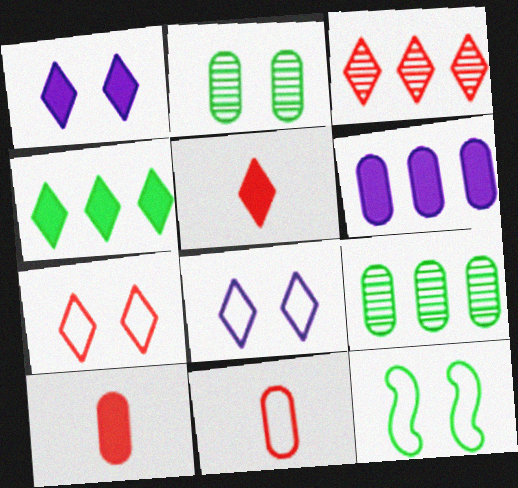[[1, 4, 5], 
[2, 6, 11], 
[3, 5, 7]]